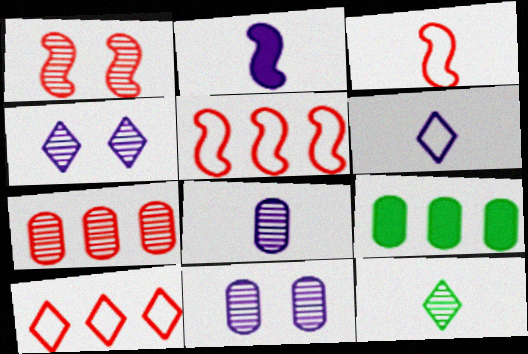[[1, 6, 9], 
[2, 6, 8], 
[3, 4, 9]]